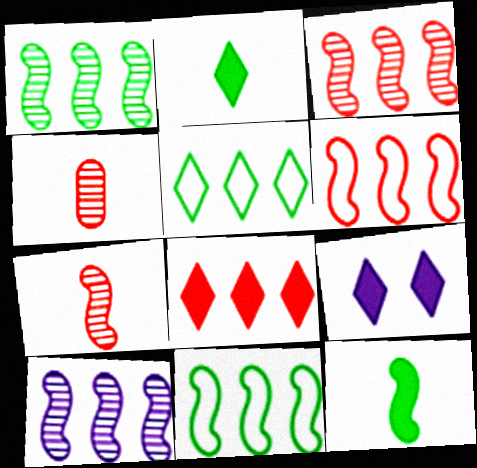[[1, 3, 10], 
[2, 8, 9], 
[4, 9, 11]]